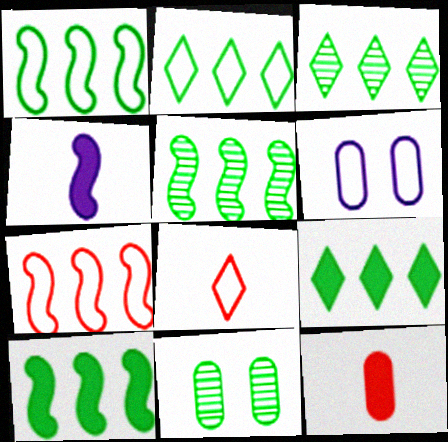[[1, 5, 10], 
[1, 6, 8], 
[2, 3, 9]]